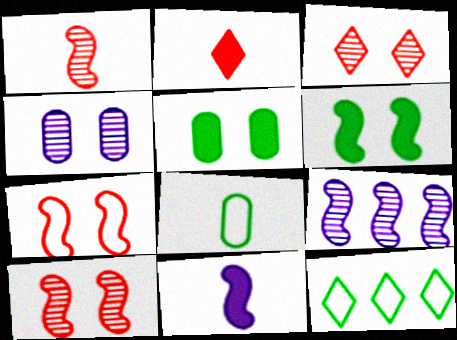[]